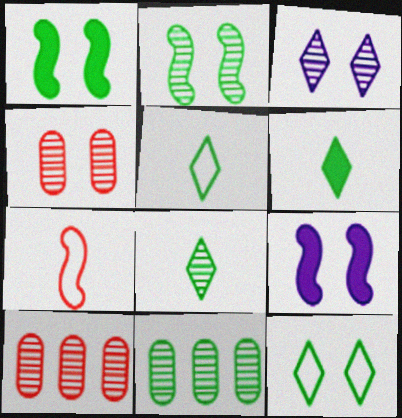[[1, 5, 11], 
[2, 3, 4], 
[2, 8, 11], 
[4, 9, 12], 
[5, 6, 8], 
[5, 9, 10]]